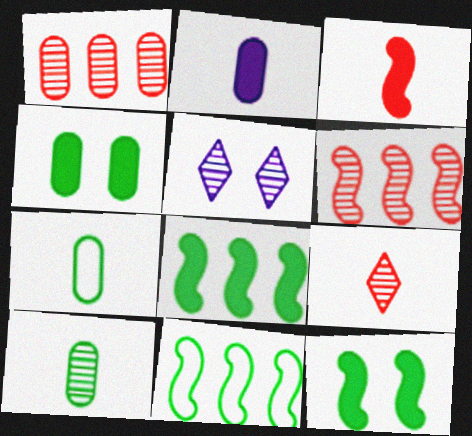[[5, 6, 10]]